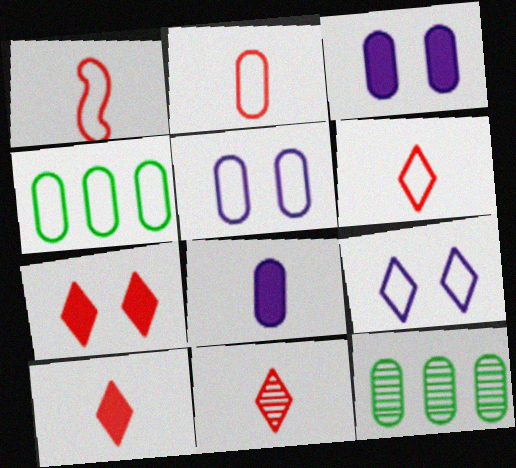[[1, 2, 6], 
[1, 4, 9], 
[2, 3, 12], 
[2, 4, 5], 
[6, 10, 11]]